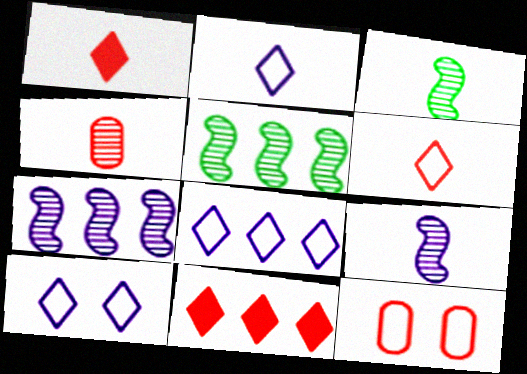[[2, 8, 10]]